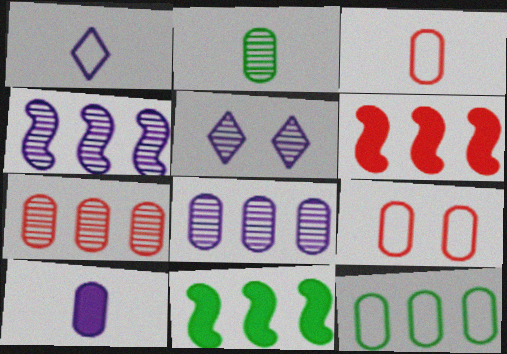[[2, 3, 10], 
[3, 5, 11]]